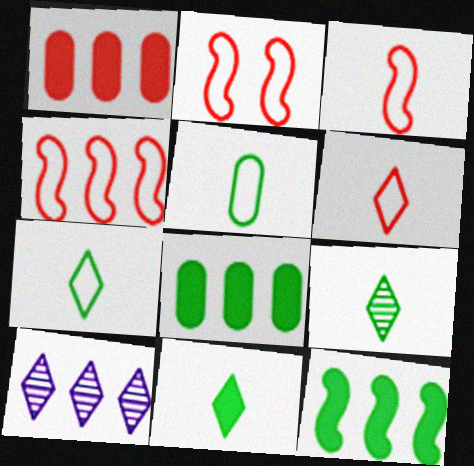[[2, 3, 4], 
[4, 8, 10], 
[7, 9, 11]]